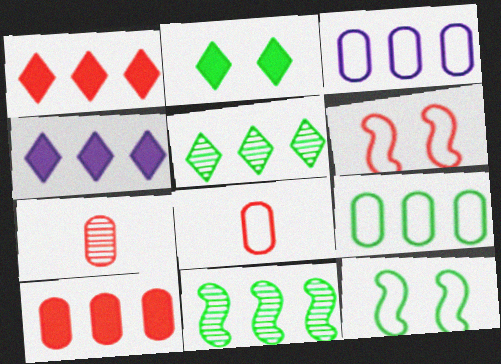[[1, 3, 11], 
[1, 6, 7], 
[4, 7, 12]]